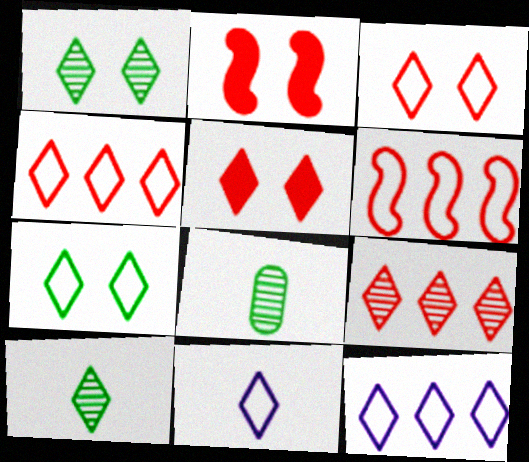[[2, 8, 12], 
[4, 7, 11], 
[5, 10, 12]]